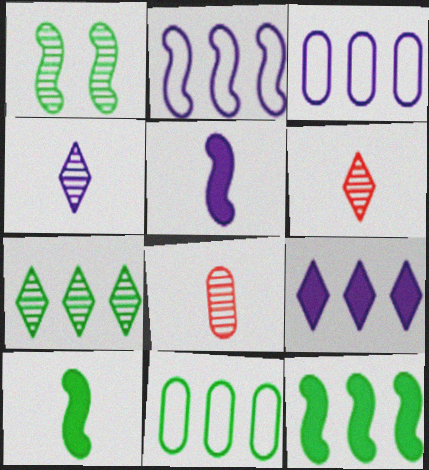[[7, 11, 12]]